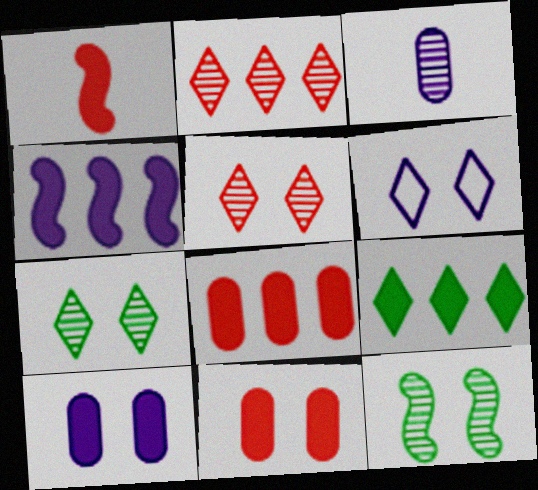[[1, 9, 10], 
[2, 3, 12], 
[3, 4, 6], 
[4, 8, 9], 
[6, 11, 12]]